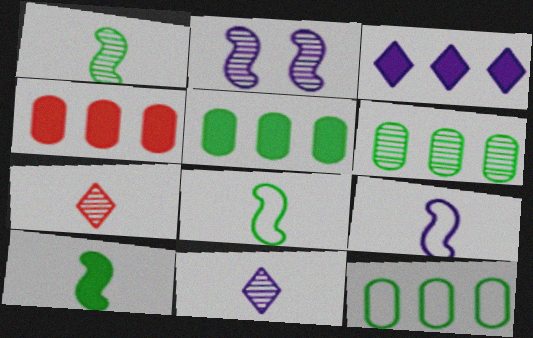[[1, 8, 10], 
[2, 6, 7], 
[5, 6, 12]]